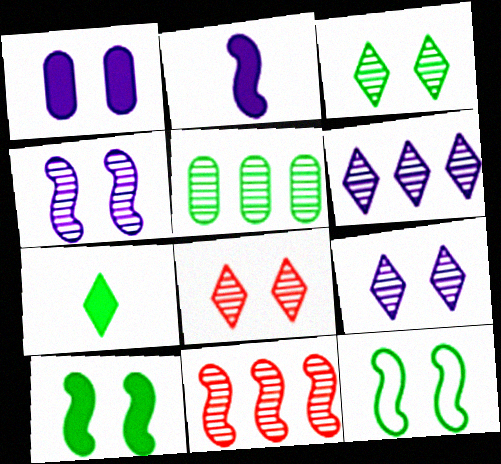[[1, 8, 12], 
[2, 11, 12], 
[3, 8, 9], 
[5, 6, 11], 
[5, 7, 12]]